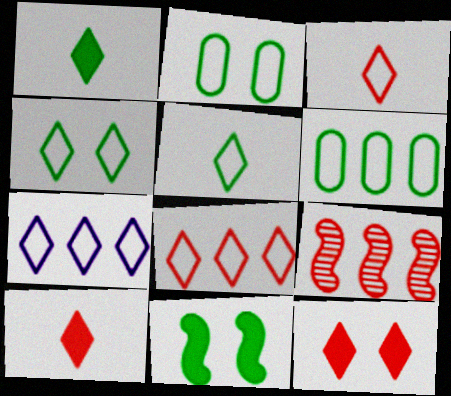[[3, 4, 7]]